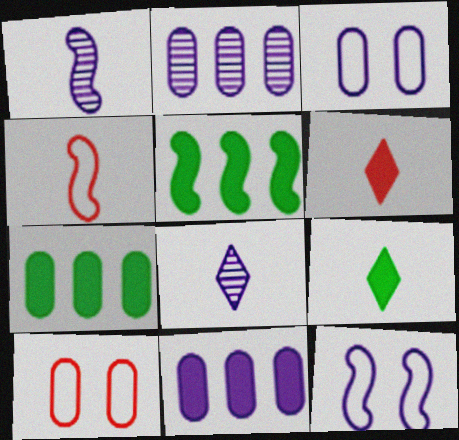[[5, 8, 10], 
[8, 11, 12]]